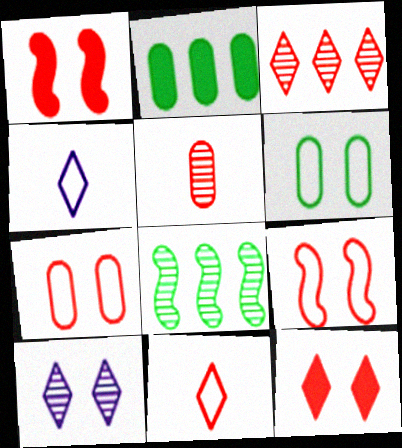[[1, 6, 10], 
[3, 11, 12], 
[5, 8, 10]]